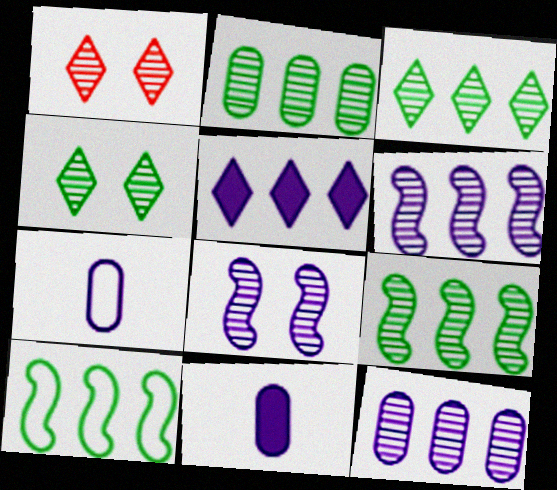[[1, 10, 11], 
[2, 3, 9], 
[5, 7, 8]]